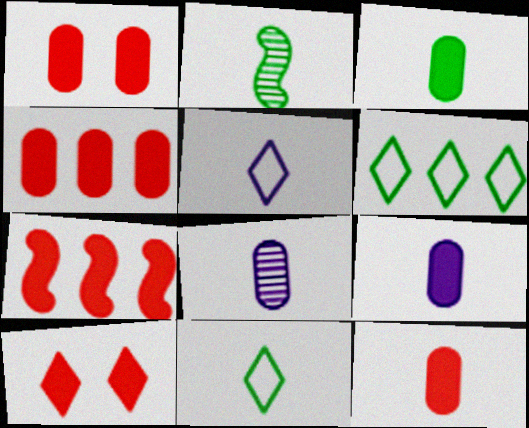[[1, 4, 12], 
[2, 3, 11], 
[2, 5, 12], 
[3, 9, 12], 
[7, 10, 12]]